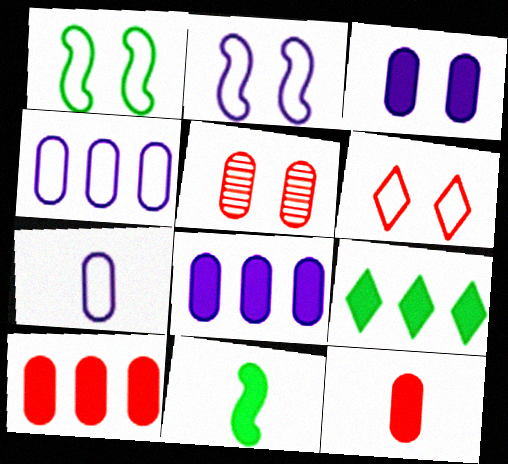[]